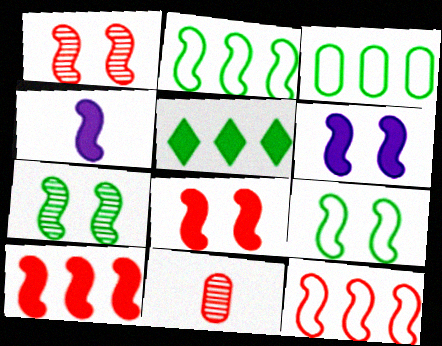[[1, 2, 4], 
[1, 6, 9], 
[4, 7, 12]]